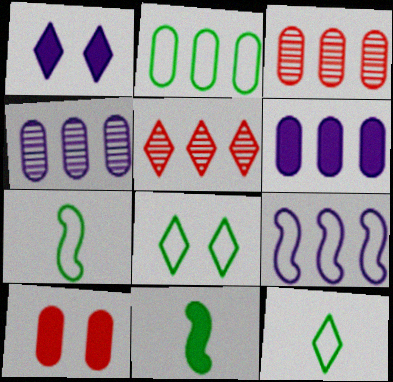[[1, 3, 7], 
[1, 5, 12], 
[2, 3, 6], 
[2, 7, 8]]